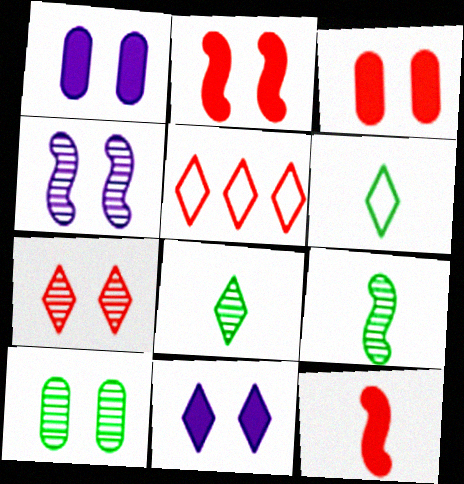[[1, 5, 9], 
[4, 7, 10], 
[5, 8, 11]]